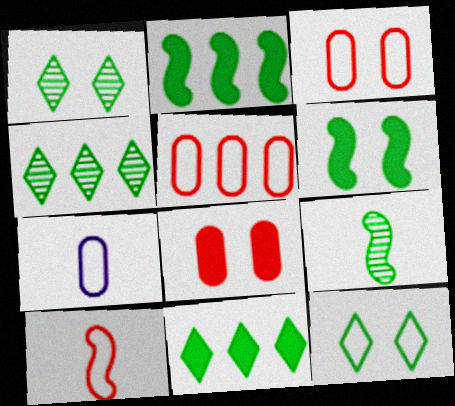[]